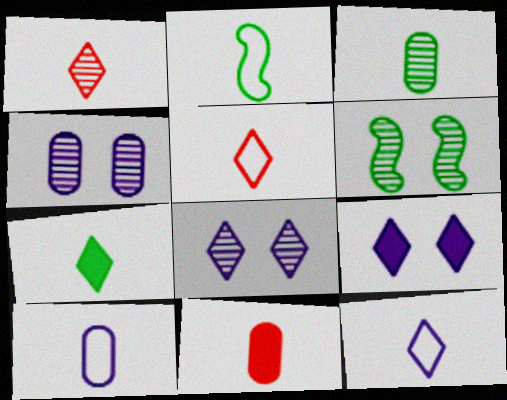[[1, 7, 12], 
[2, 3, 7], 
[2, 5, 10], 
[3, 10, 11]]